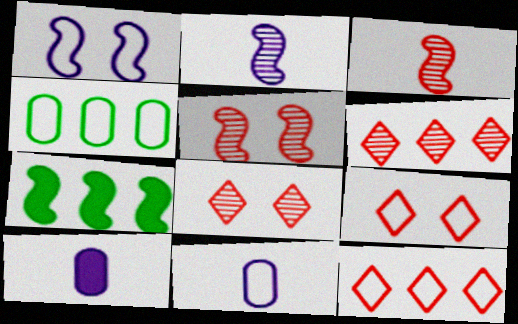[[1, 3, 7], 
[7, 8, 11]]